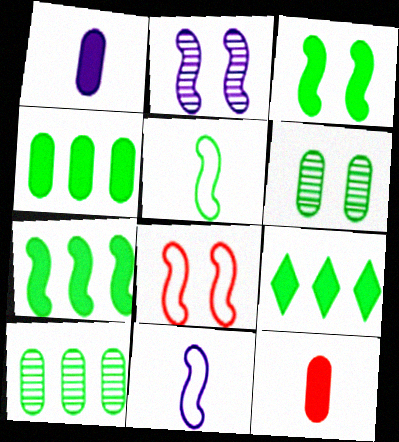[[2, 3, 8], 
[4, 7, 9], 
[5, 6, 9]]